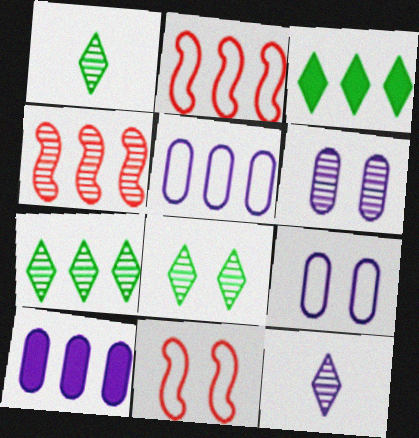[[1, 4, 6], 
[1, 7, 8], 
[1, 10, 11], 
[2, 7, 10], 
[3, 4, 5]]